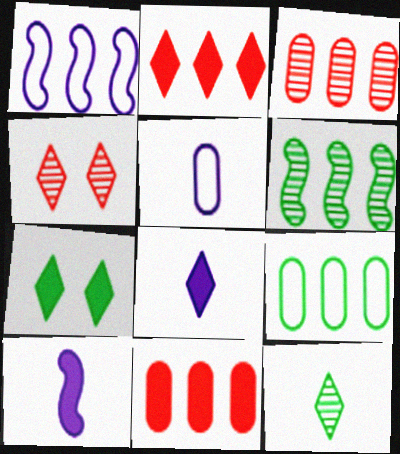[[2, 7, 8], 
[4, 9, 10], 
[7, 10, 11]]